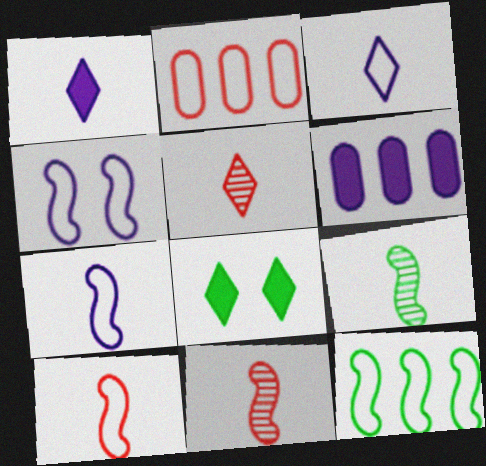[[4, 10, 12]]